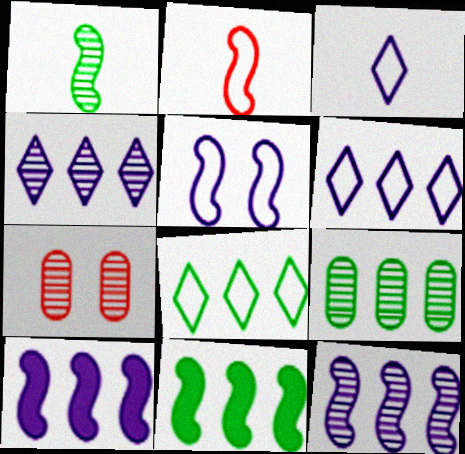[[1, 4, 7], 
[3, 7, 11], 
[8, 9, 11]]